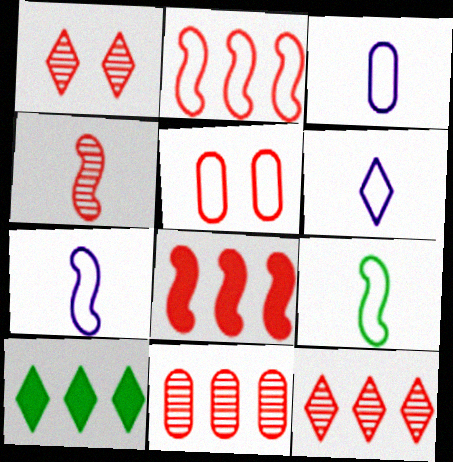[[1, 4, 11], 
[1, 6, 10], 
[3, 6, 7]]